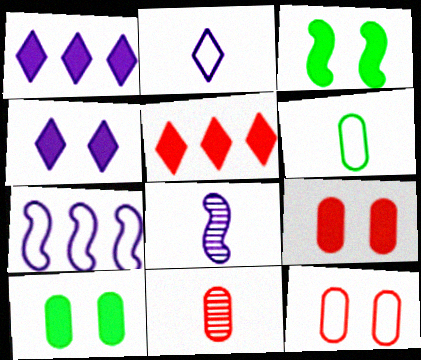[[3, 4, 9]]